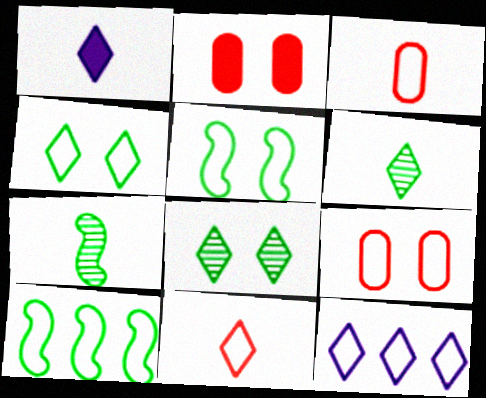[[1, 3, 7], 
[1, 6, 11], 
[2, 7, 12], 
[3, 5, 12], 
[4, 11, 12]]